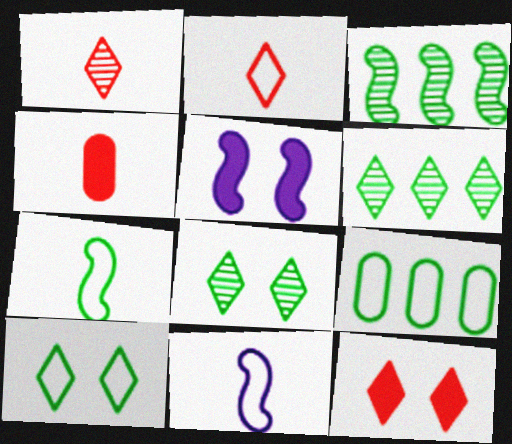[[1, 5, 9], 
[7, 9, 10]]